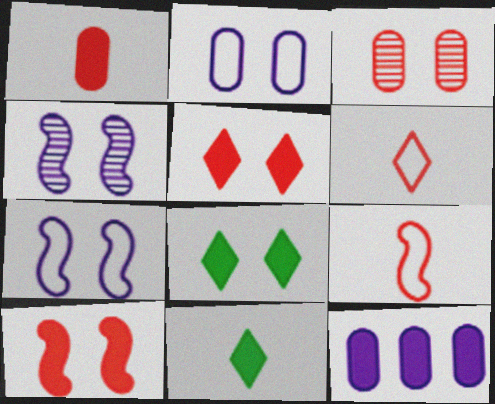[[3, 7, 8], 
[10, 11, 12]]